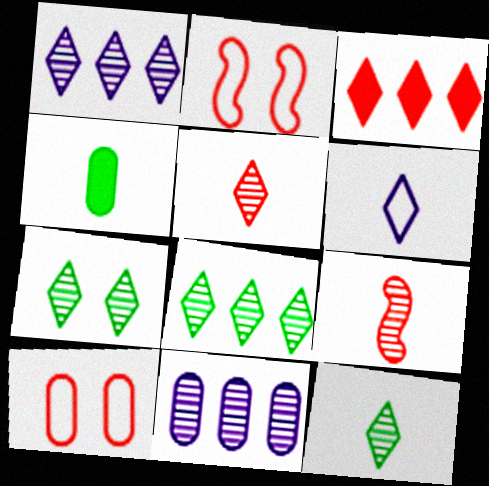[[1, 2, 4], 
[1, 5, 7], 
[3, 6, 7], 
[3, 9, 10], 
[4, 6, 9], 
[4, 10, 11], 
[7, 8, 12], 
[7, 9, 11]]